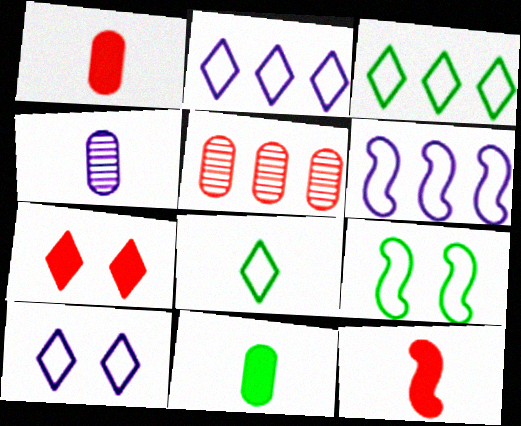[[4, 8, 12]]